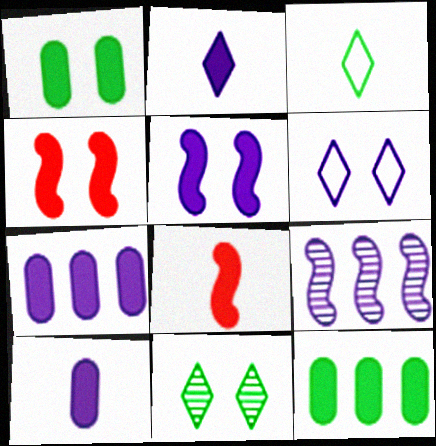[[2, 4, 12], 
[2, 5, 7], 
[6, 9, 10]]